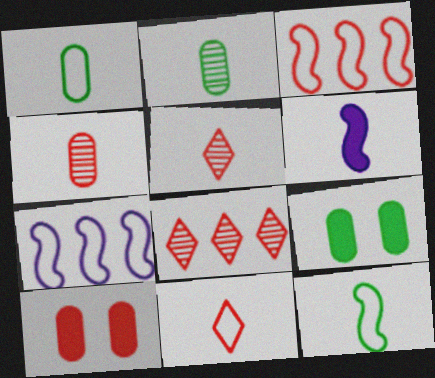[[1, 5, 6], 
[2, 6, 11], 
[3, 5, 10], 
[5, 7, 9]]